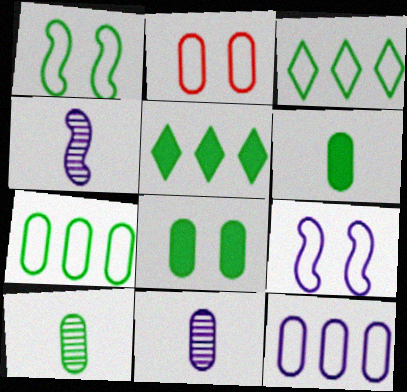[[1, 5, 10], 
[2, 4, 5], 
[7, 8, 10]]